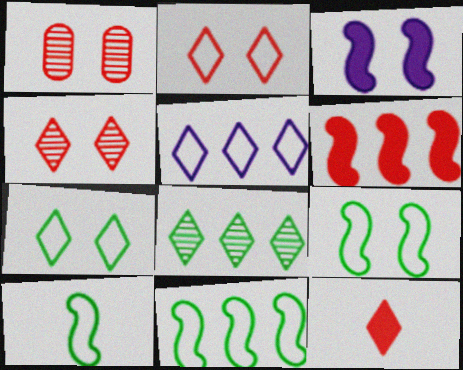[[1, 3, 7], 
[9, 10, 11]]